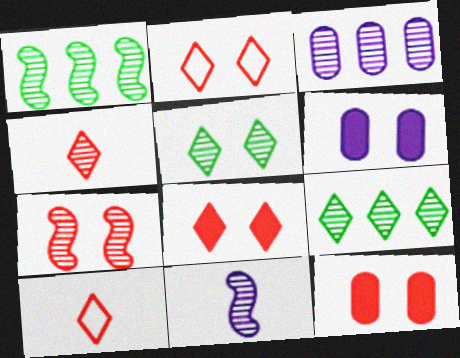[[1, 6, 10], 
[1, 7, 11], 
[2, 7, 12]]